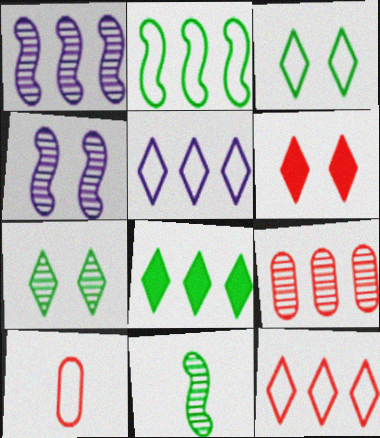[[4, 8, 10]]